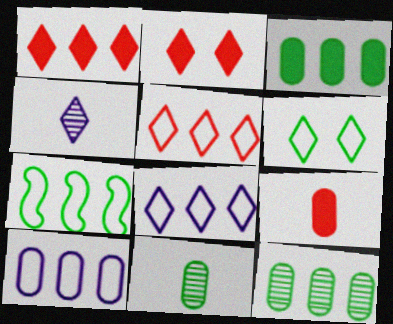[[1, 4, 6], 
[5, 7, 10]]